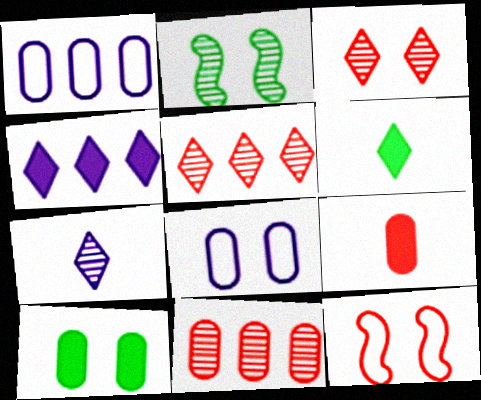[[2, 7, 11], 
[5, 9, 12]]